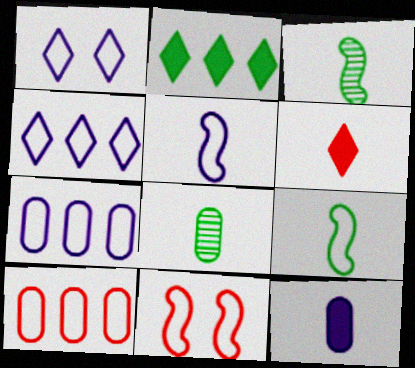[[1, 5, 7], 
[1, 9, 10], 
[5, 6, 8]]